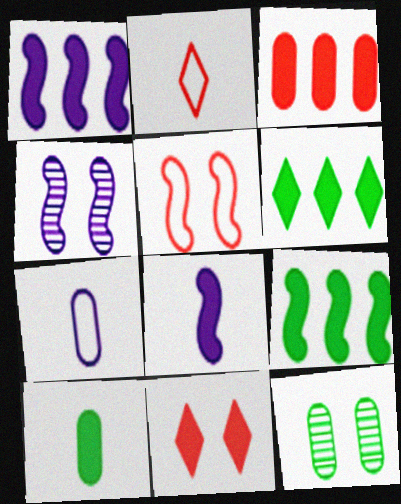[[1, 2, 12], 
[1, 3, 6], 
[1, 10, 11], 
[3, 7, 12]]